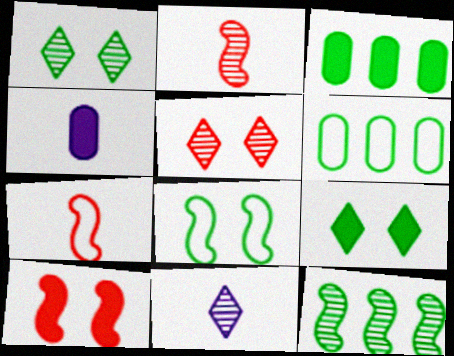[[6, 10, 11]]